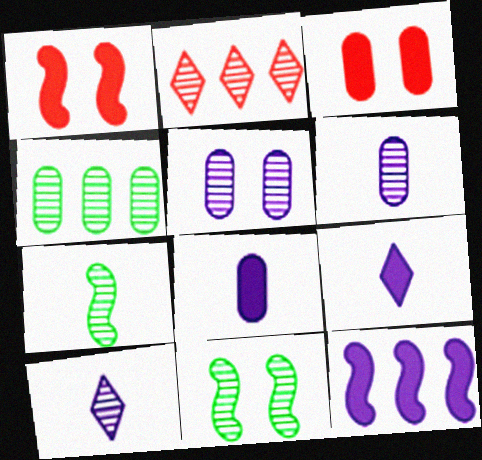[[2, 5, 7], 
[2, 6, 11]]